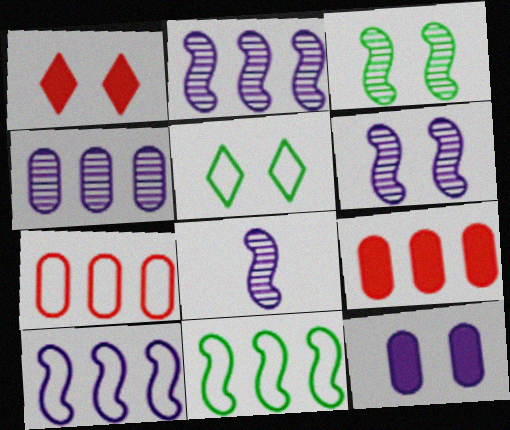[[2, 6, 8], 
[5, 8, 9]]